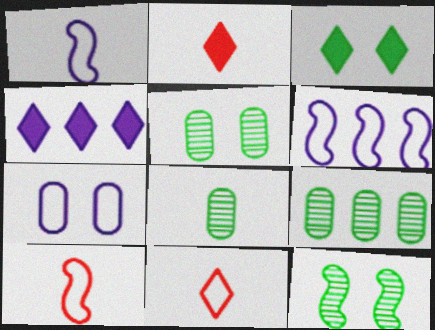[[1, 2, 8], 
[2, 3, 4], 
[2, 5, 6], 
[4, 5, 10], 
[5, 8, 9]]